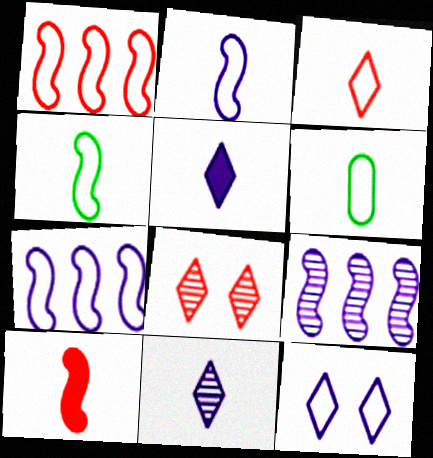[[1, 6, 12], 
[2, 3, 6], 
[6, 10, 11]]